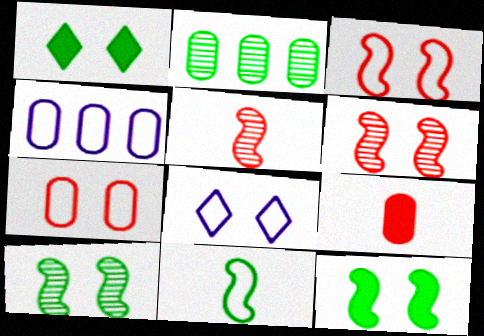[[1, 2, 11], 
[1, 4, 5]]